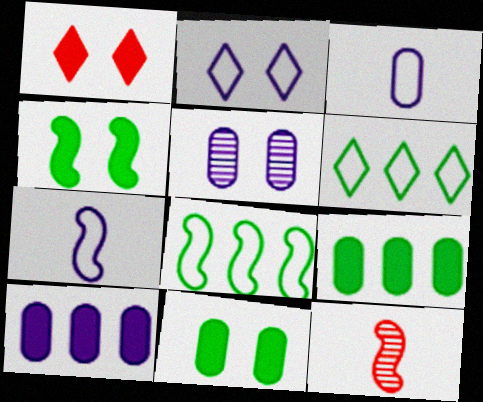[[2, 9, 12], 
[3, 5, 10]]